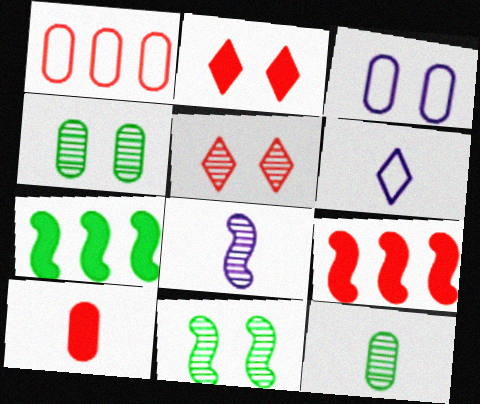[[2, 3, 11], 
[2, 9, 10], 
[4, 6, 9]]